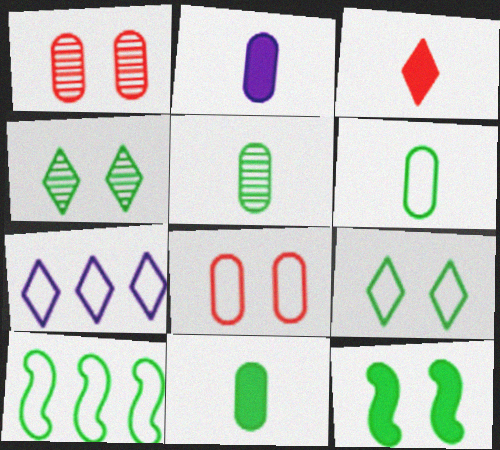[[3, 4, 7], 
[4, 10, 11], 
[5, 6, 11], 
[6, 9, 10]]